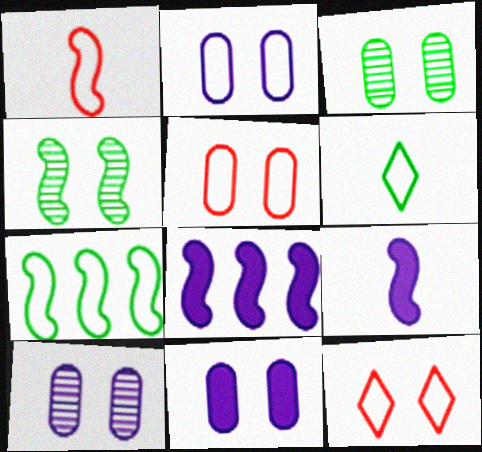[[1, 4, 8], 
[2, 10, 11], 
[3, 5, 11], 
[4, 11, 12]]